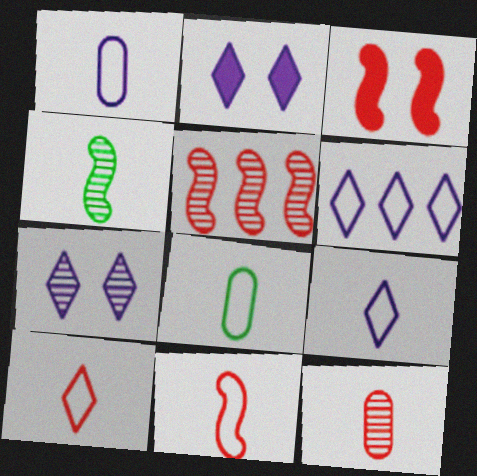[[2, 5, 8], 
[3, 5, 11], 
[8, 9, 11]]